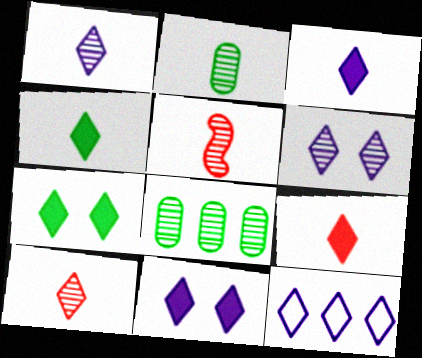[[1, 2, 5], 
[1, 11, 12], 
[3, 4, 9], 
[3, 6, 12], 
[5, 6, 8], 
[7, 10, 12]]